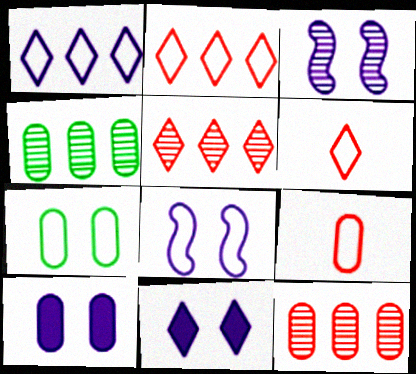[[4, 9, 10]]